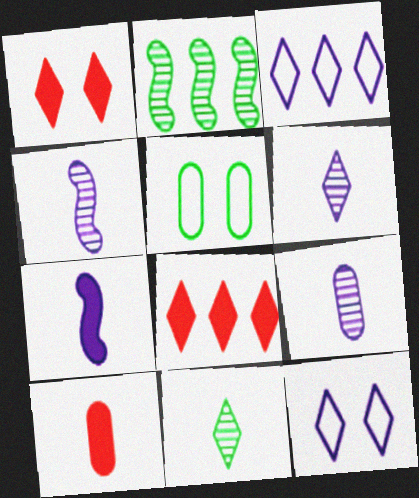[[1, 3, 11], 
[2, 10, 12], 
[4, 5, 8], 
[4, 6, 9], 
[8, 11, 12]]